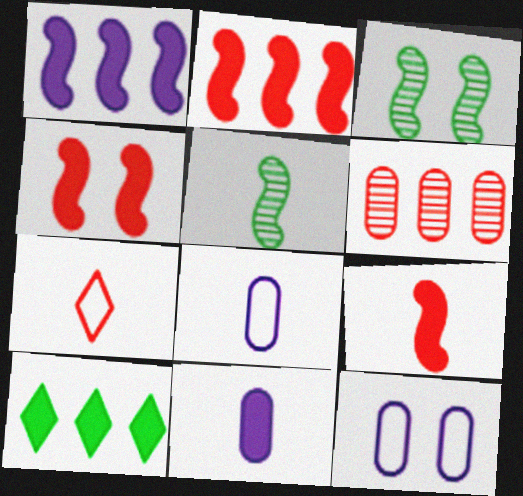[[2, 4, 9], 
[4, 6, 7], 
[4, 10, 11], 
[5, 7, 11]]